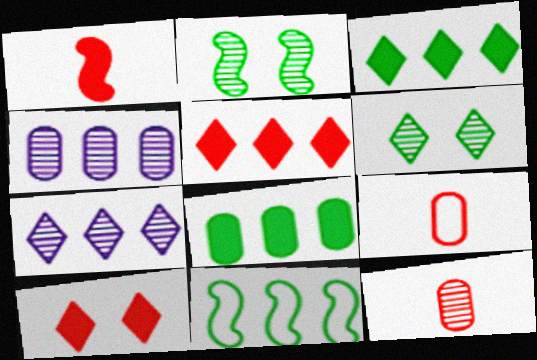[[2, 7, 12], 
[4, 5, 11]]